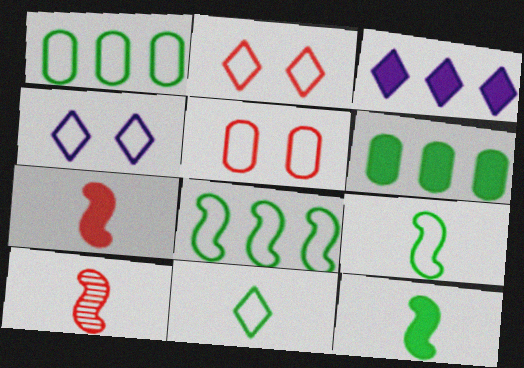[[4, 6, 10]]